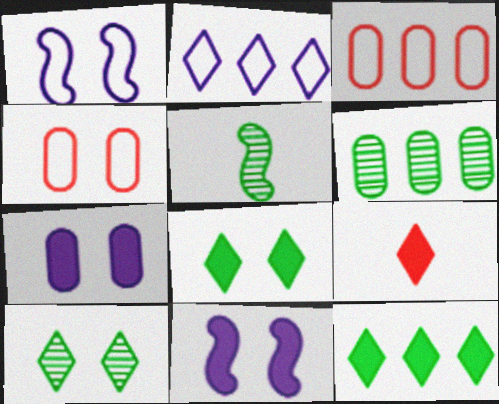[[1, 6, 9], 
[2, 9, 10], 
[4, 10, 11], 
[5, 6, 10]]